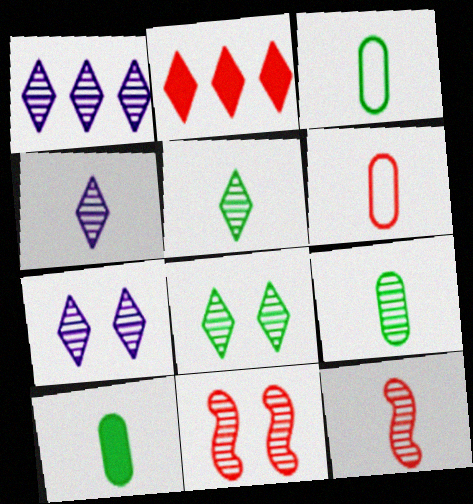[[1, 4, 7], 
[1, 9, 11], 
[2, 6, 11], 
[3, 9, 10], 
[4, 9, 12]]